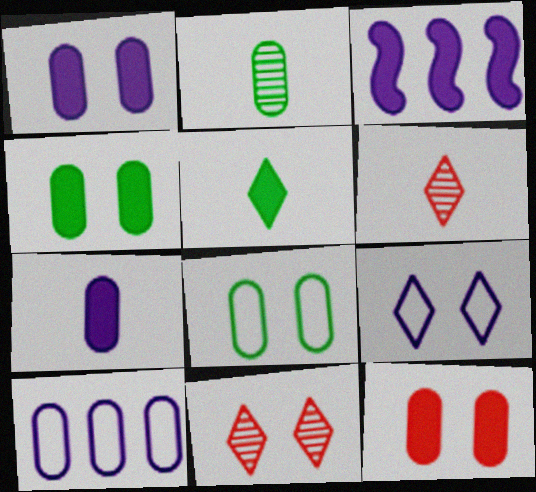[[1, 4, 12], 
[2, 10, 12], 
[3, 5, 12], 
[3, 6, 8]]